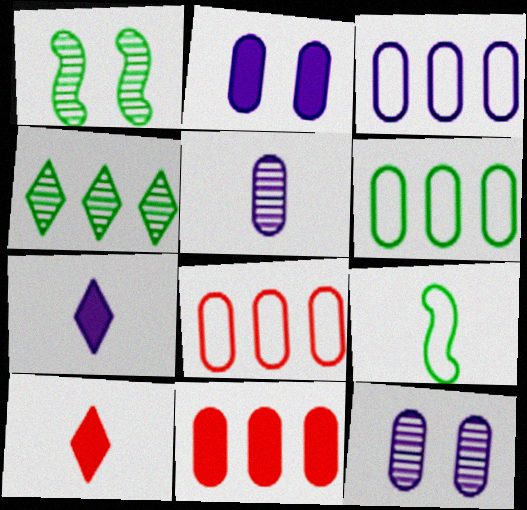[[1, 3, 10], 
[1, 7, 8], 
[2, 3, 5], 
[3, 6, 8], 
[5, 9, 10]]